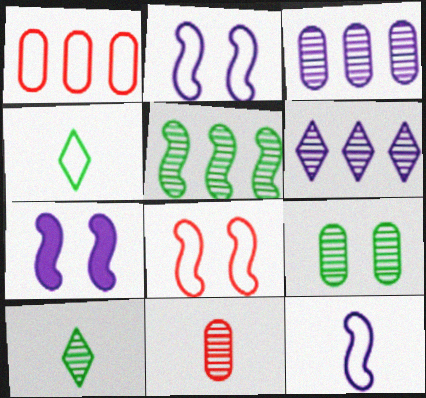[[1, 2, 4], 
[1, 7, 10], 
[3, 9, 11], 
[5, 9, 10]]